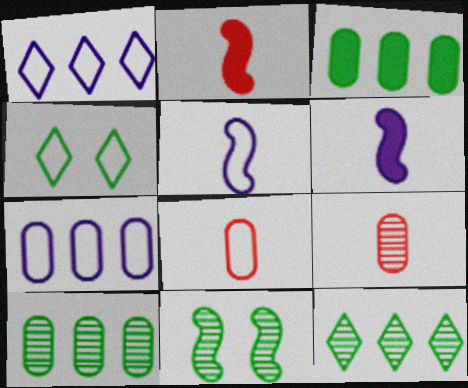[]